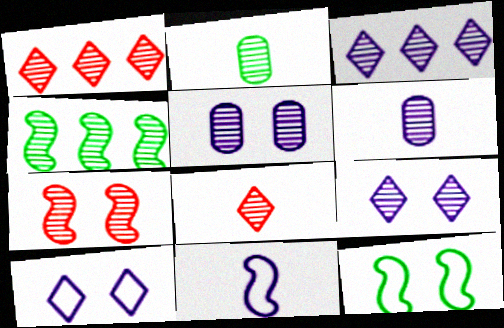[[2, 3, 7], 
[4, 5, 8]]